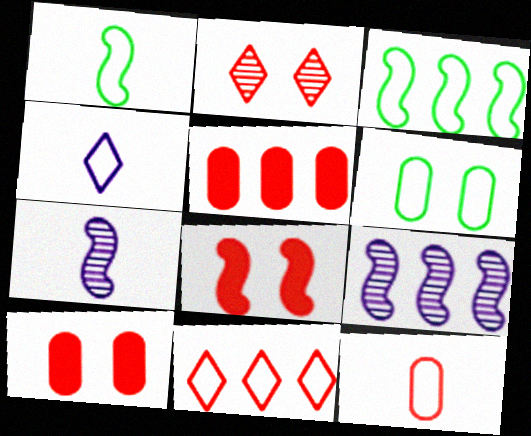[[1, 4, 12], 
[1, 8, 9], 
[3, 7, 8]]